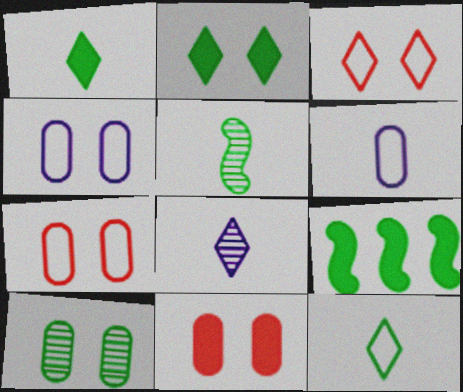[[4, 10, 11], 
[7, 8, 9], 
[9, 10, 12]]